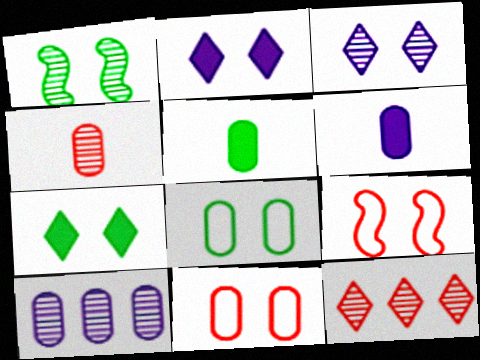[[1, 2, 11], 
[1, 7, 8], 
[5, 10, 11]]